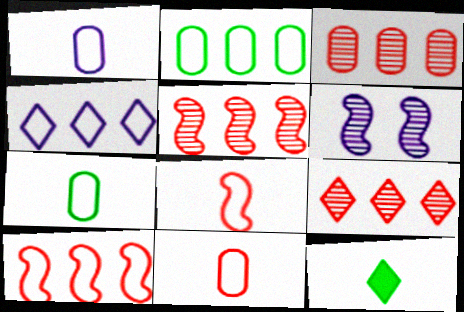[[1, 7, 11], 
[2, 4, 10], 
[3, 5, 9]]